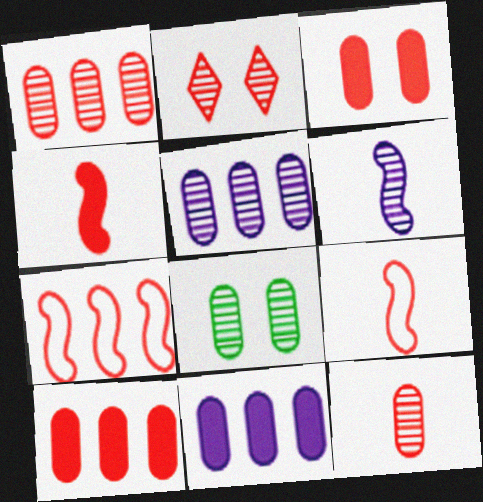[[2, 9, 10], 
[5, 8, 12]]